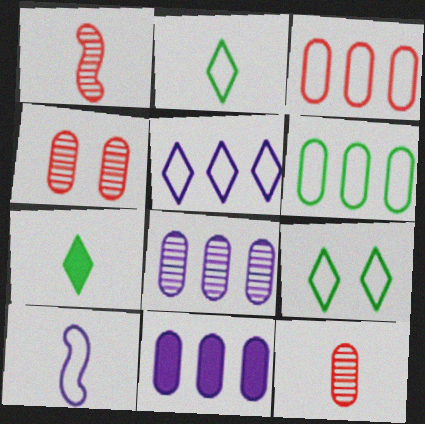[[1, 9, 11], 
[3, 9, 10], 
[7, 10, 12]]